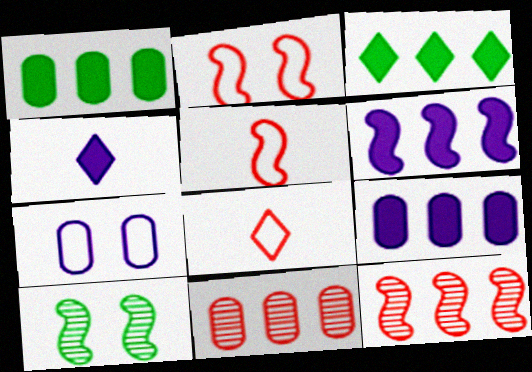[[5, 6, 10], 
[8, 9, 10]]